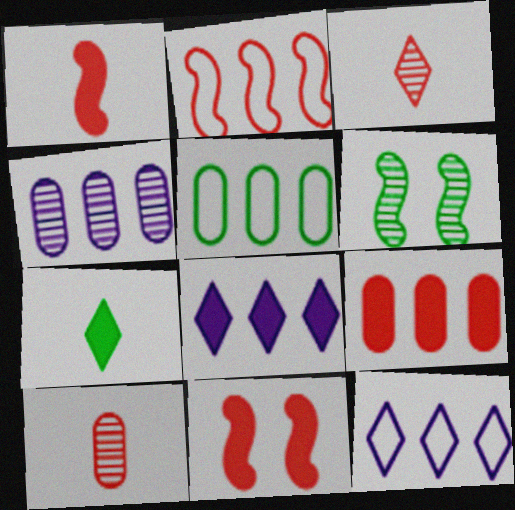[[2, 5, 12], 
[3, 4, 6], 
[4, 5, 9], 
[5, 6, 7]]